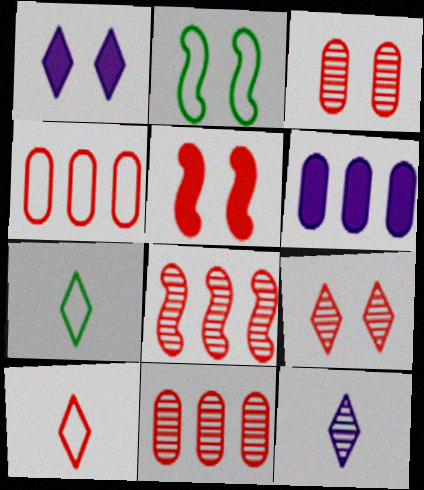[[1, 2, 3], 
[5, 10, 11]]